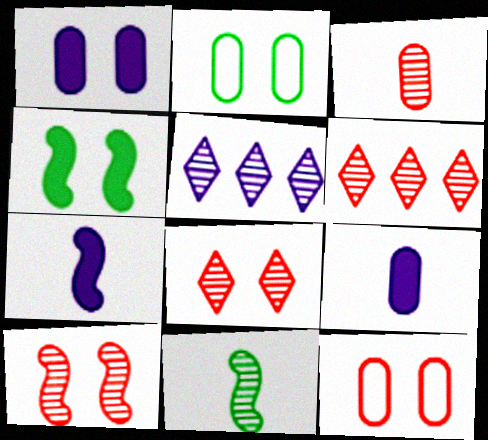[[2, 6, 7], 
[3, 6, 10]]